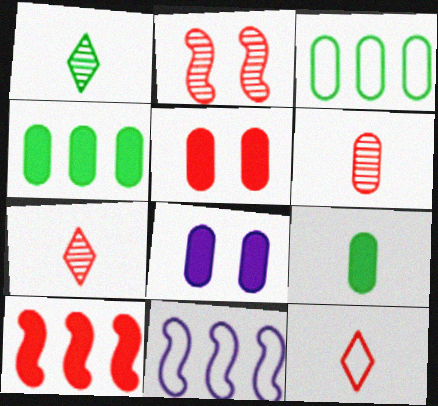[[1, 5, 11], 
[3, 6, 8]]